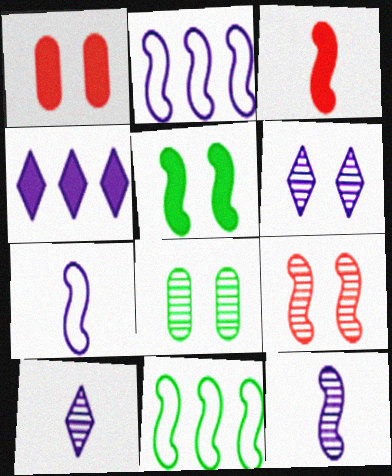[[1, 10, 11], 
[6, 8, 9]]